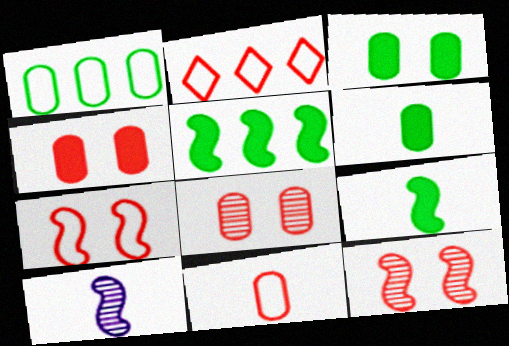[[2, 3, 10], 
[2, 7, 11], 
[5, 7, 10]]